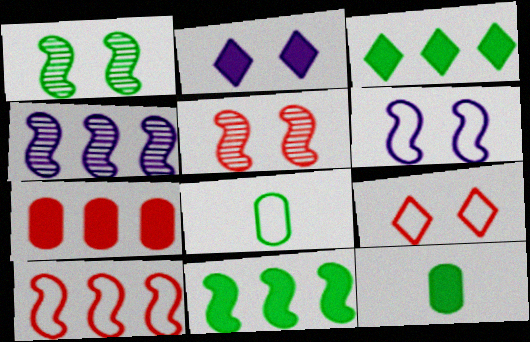[[1, 3, 8], 
[4, 9, 12], 
[4, 10, 11]]